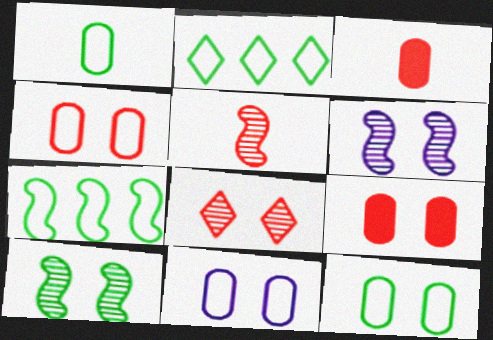[[2, 3, 6], 
[4, 11, 12]]